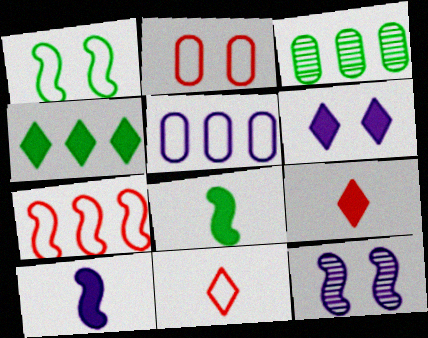[[1, 5, 11], 
[2, 7, 11], 
[4, 6, 9], 
[7, 8, 12]]